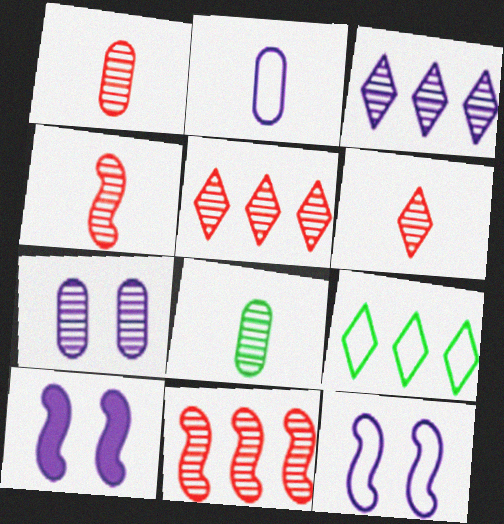[[1, 4, 6], 
[1, 9, 10], 
[2, 3, 10]]